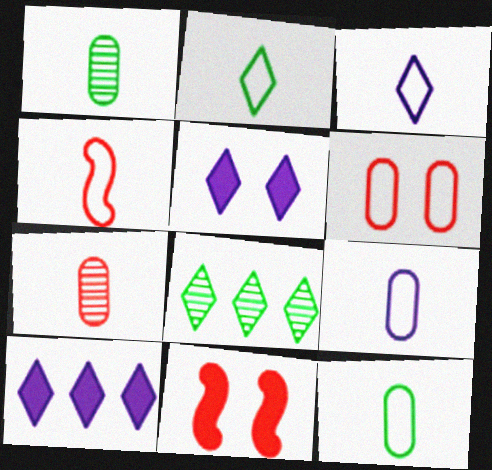[[2, 4, 9], 
[3, 4, 12], 
[8, 9, 11]]